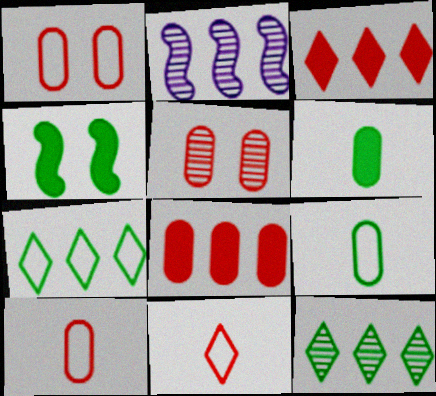[[2, 7, 8], 
[4, 9, 12], 
[5, 8, 10]]